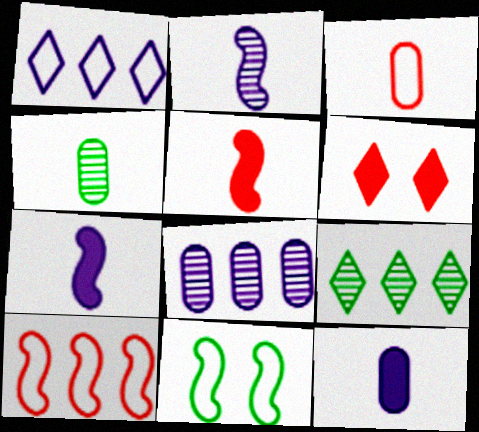[[1, 3, 11], 
[3, 4, 12]]